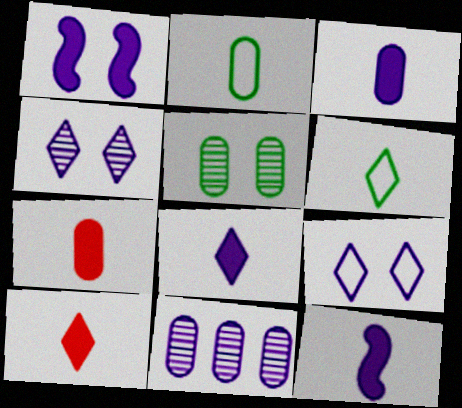[[3, 8, 12], 
[9, 11, 12]]